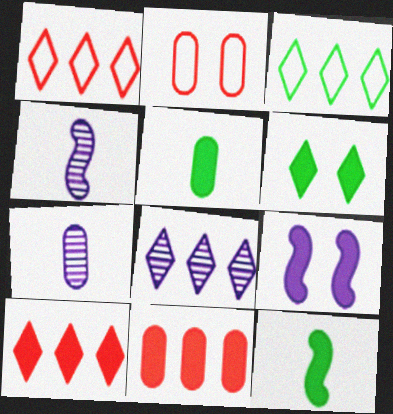[[2, 8, 12], 
[3, 8, 10], 
[5, 9, 10]]